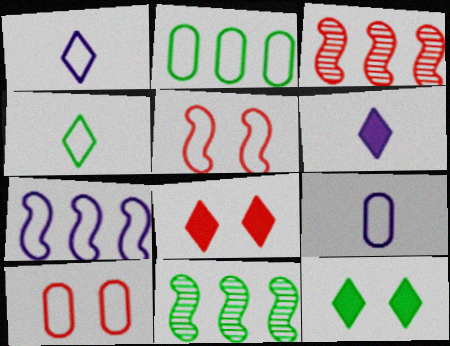[[1, 2, 5], 
[2, 9, 10], 
[3, 9, 12], 
[4, 7, 10], 
[6, 10, 11], 
[8, 9, 11]]